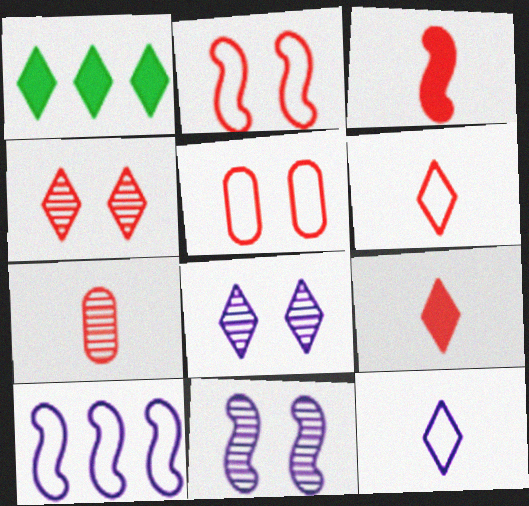[[1, 4, 12], 
[1, 6, 8], 
[3, 6, 7]]